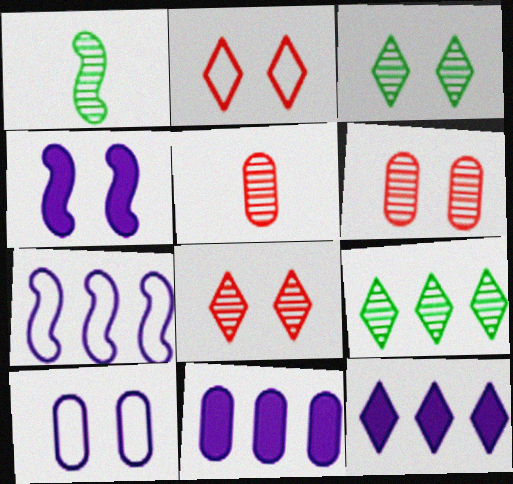[[1, 2, 11]]